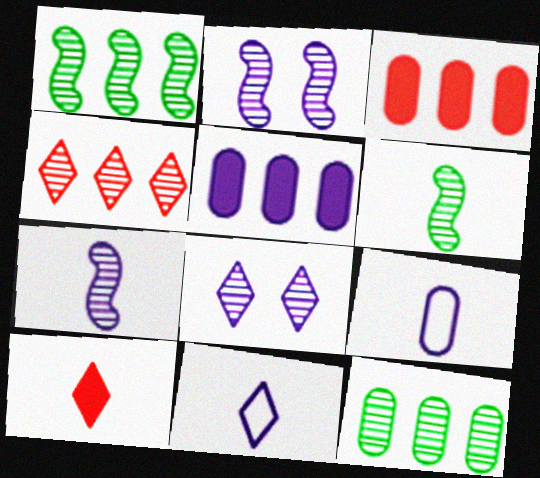[[2, 5, 11], 
[6, 9, 10]]